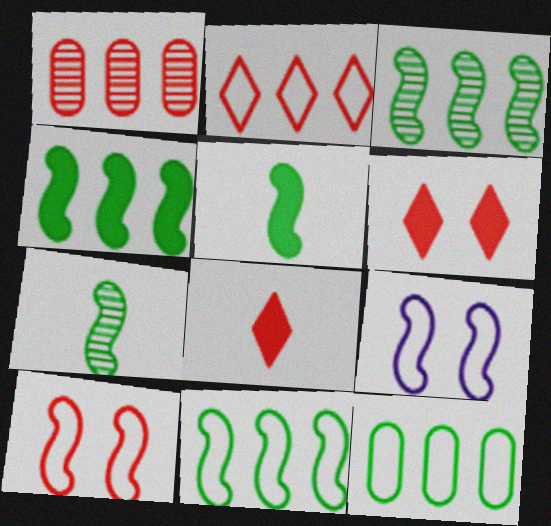[[1, 8, 10], 
[3, 4, 11]]